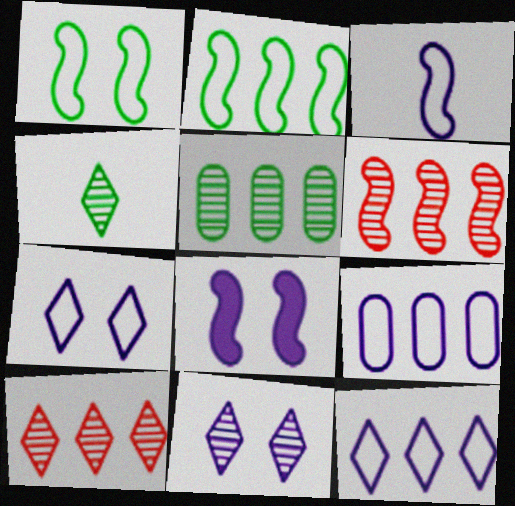[[3, 7, 9], 
[4, 10, 11]]